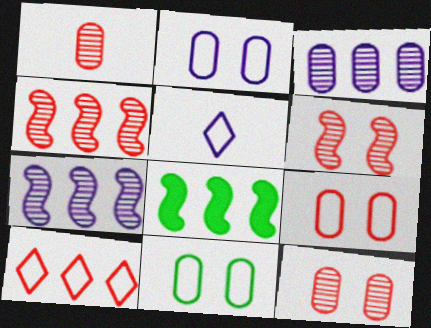[[2, 9, 11], 
[3, 8, 10], 
[5, 8, 12]]